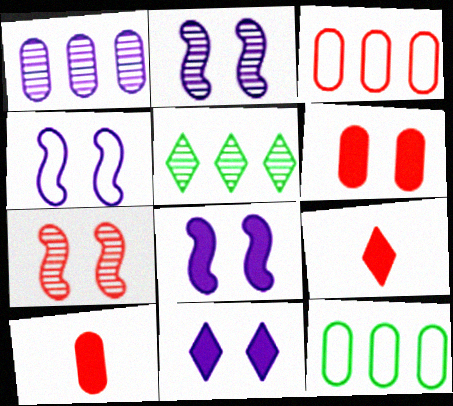[[2, 4, 8], 
[2, 9, 12], 
[3, 7, 9], 
[4, 5, 10]]